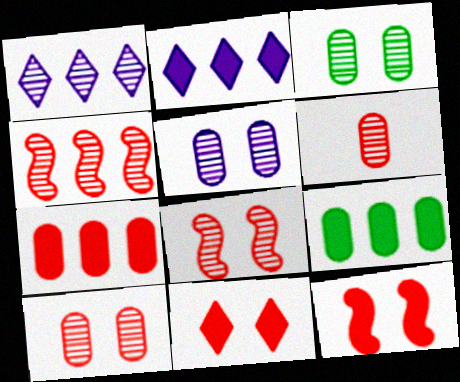[[3, 5, 10]]